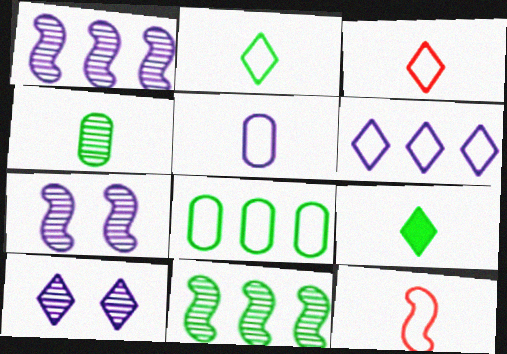[[2, 5, 12]]